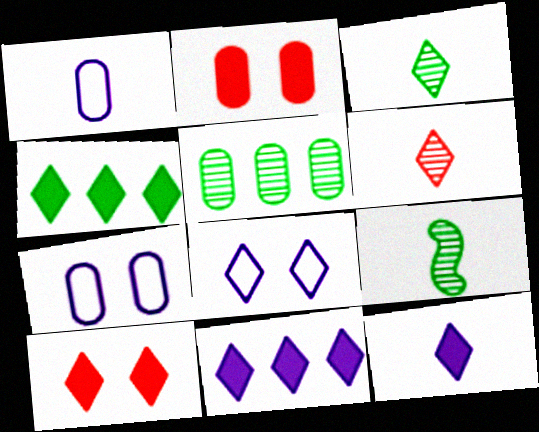[[1, 2, 5], 
[4, 6, 8], 
[4, 10, 12]]